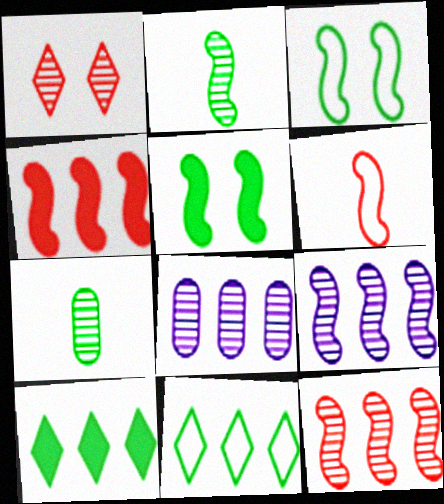[[1, 2, 8], 
[1, 7, 9], 
[3, 7, 10], 
[4, 8, 11], 
[5, 6, 9], 
[5, 7, 11]]